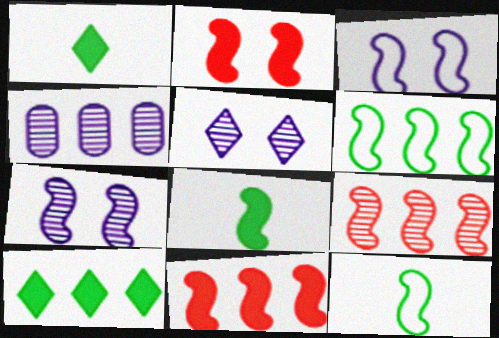[[3, 8, 9], 
[7, 11, 12]]